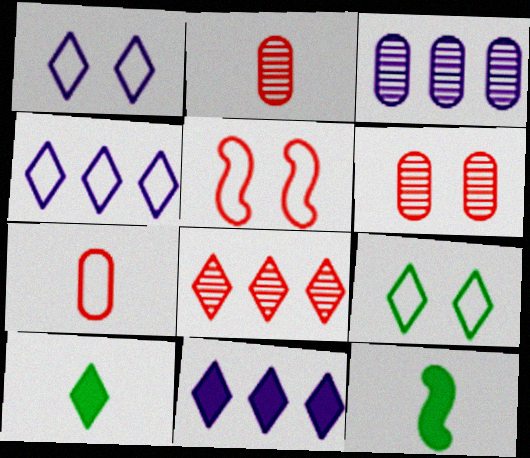[[1, 8, 10], 
[3, 5, 10], 
[4, 6, 12]]